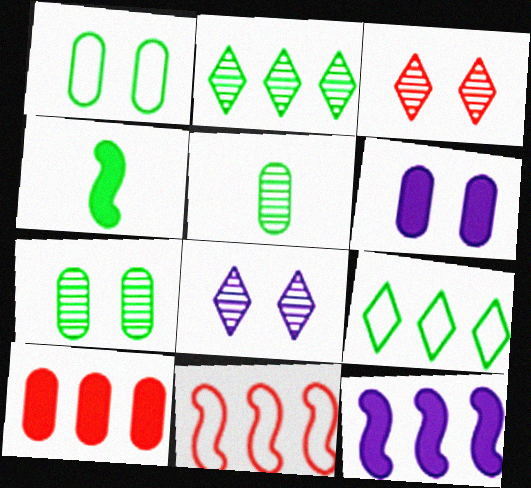[[1, 2, 4], 
[4, 7, 9]]